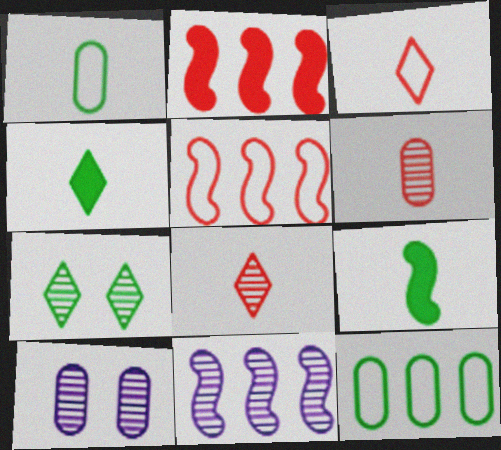[[4, 5, 10], 
[6, 7, 11], 
[7, 9, 12]]